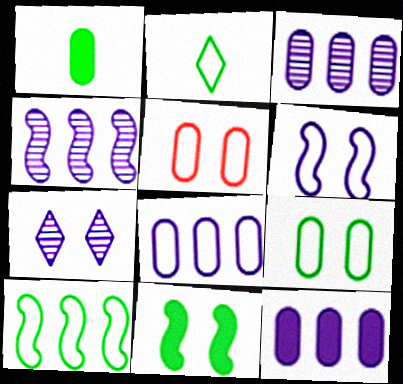[[1, 3, 5], 
[2, 9, 10], 
[3, 8, 12], 
[5, 7, 11]]